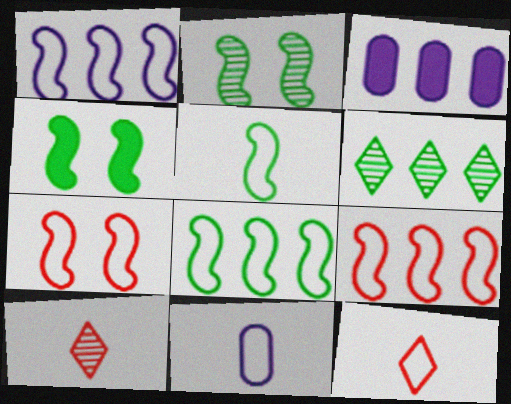[[1, 5, 7], 
[1, 8, 9], 
[2, 3, 12], 
[3, 6, 9], 
[5, 11, 12]]